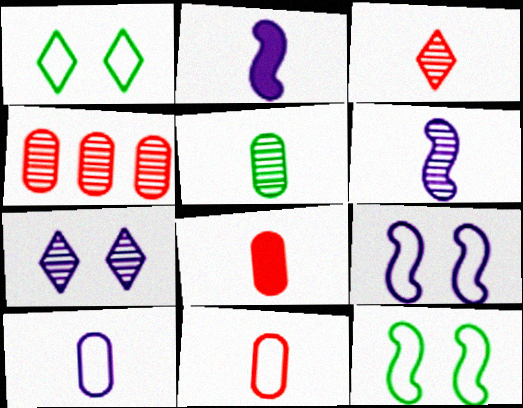[[1, 2, 4], 
[3, 5, 6], 
[5, 8, 10]]